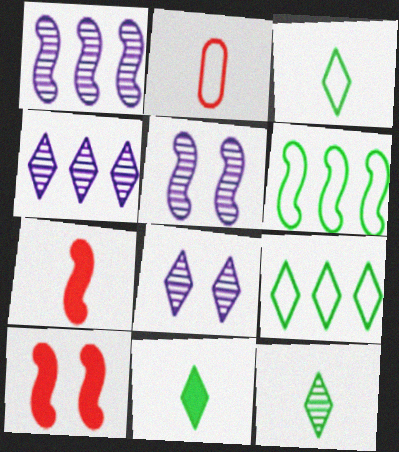[[3, 11, 12], 
[5, 6, 7]]